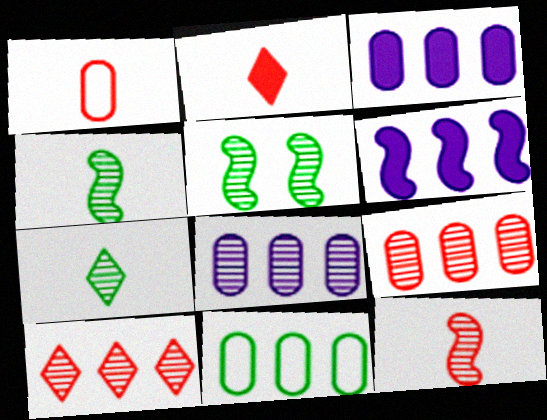[[1, 2, 12], 
[3, 9, 11], 
[6, 10, 11]]